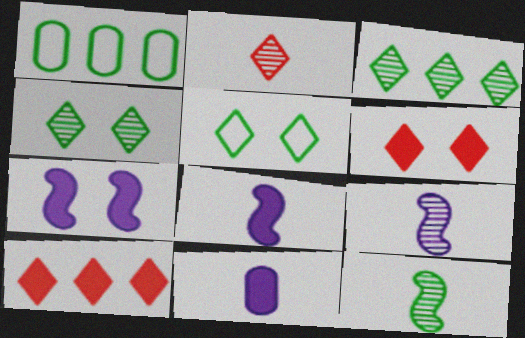[[1, 2, 7], 
[1, 6, 9]]